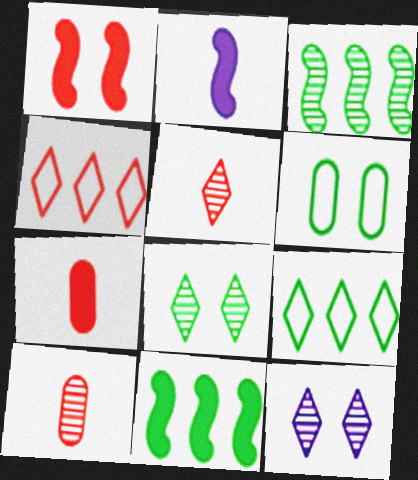[[1, 2, 11], 
[1, 4, 10], 
[1, 6, 12], 
[3, 10, 12]]